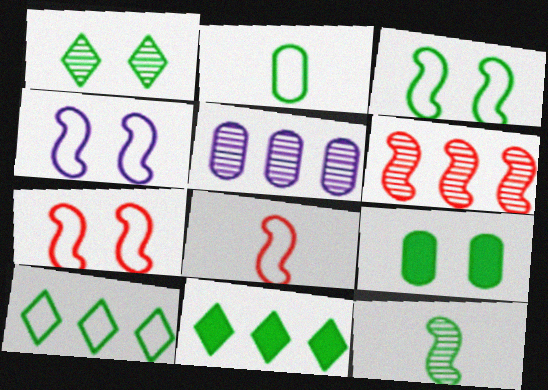[[1, 3, 9], 
[2, 3, 10], 
[3, 4, 7], 
[9, 10, 12]]